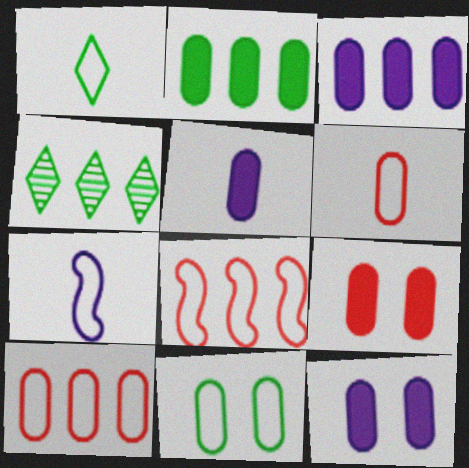[[1, 6, 7], 
[2, 5, 9], 
[3, 4, 8], 
[3, 5, 12], 
[4, 7, 9]]